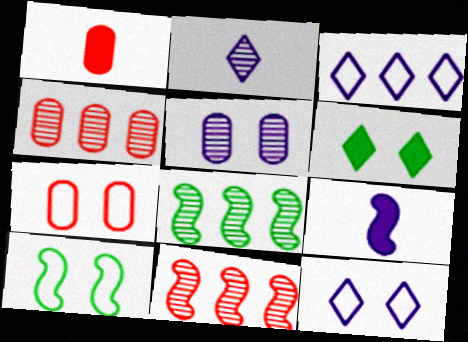[[1, 4, 7], 
[1, 8, 12], 
[3, 5, 9], 
[7, 10, 12], 
[9, 10, 11]]